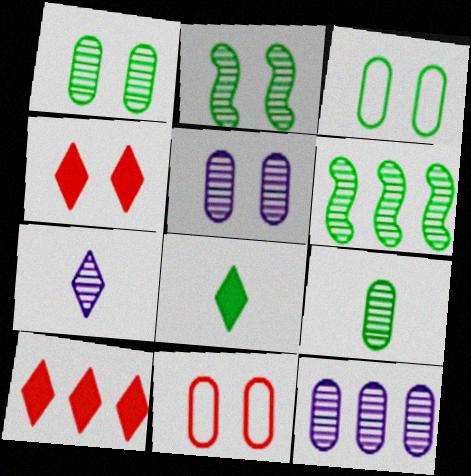[[3, 6, 8]]